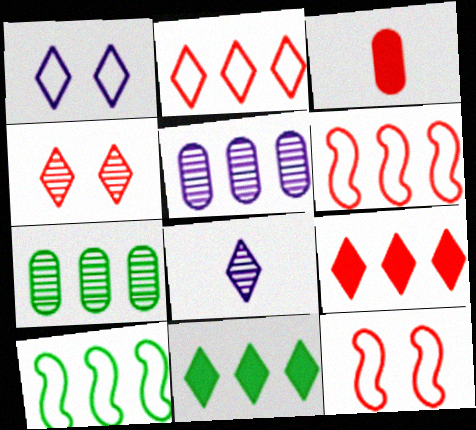[[3, 4, 6], 
[5, 6, 11], 
[5, 9, 10], 
[7, 10, 11]]